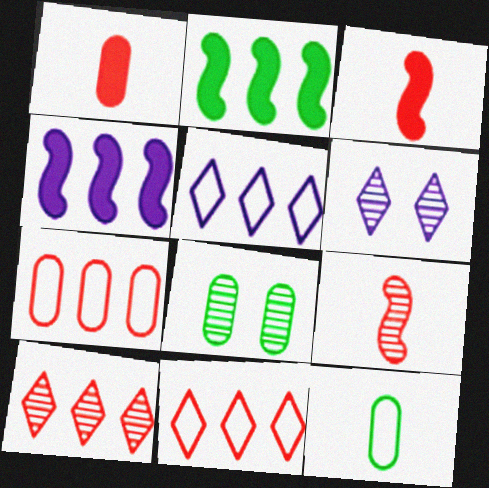[[3, 5, 8]]